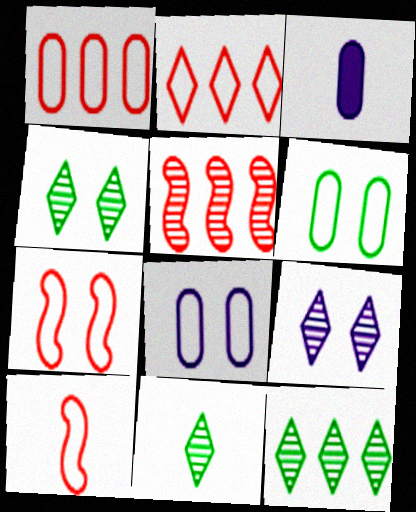[[3, 7, 12], 
[3, 10, 11], 
[4, 11, 12]]